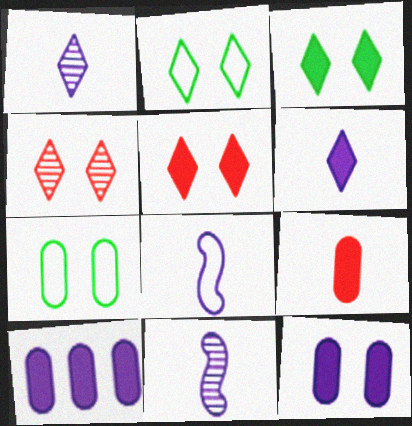[]